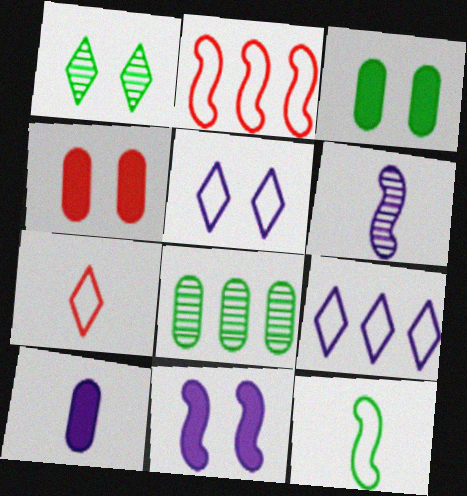[[1, 2, 10], 
[7, 8, 11]]